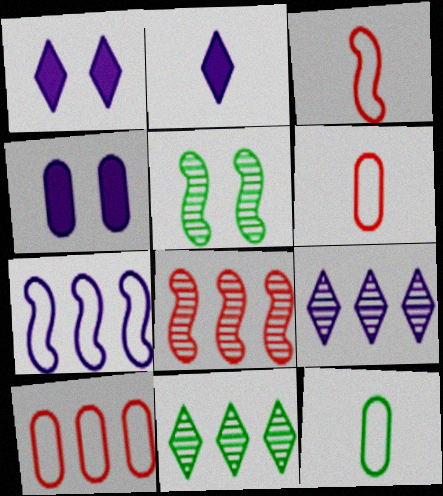[[1, 8, 12], 
[2, 5, 10], 
[3, 4, 11]]